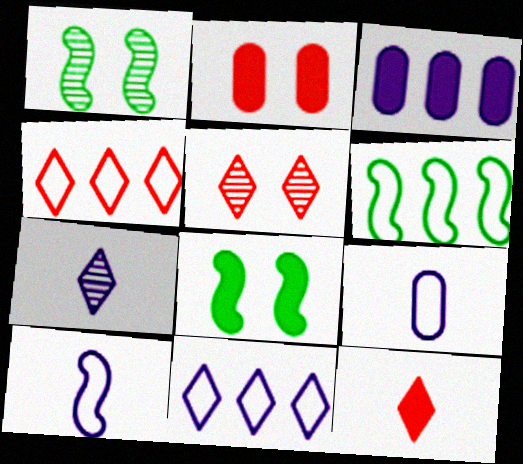[[2, 6, 7], 
[3, 8, 12], 
[4, 5, 12]]